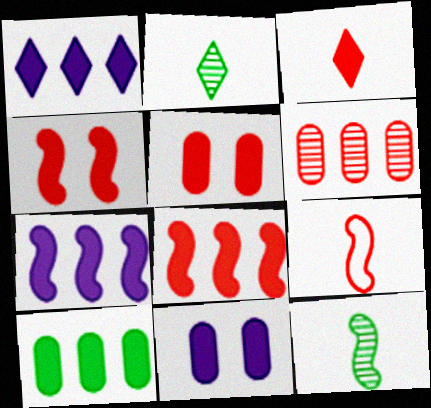[[1, 8, 10], 
[3, 5, 8]]